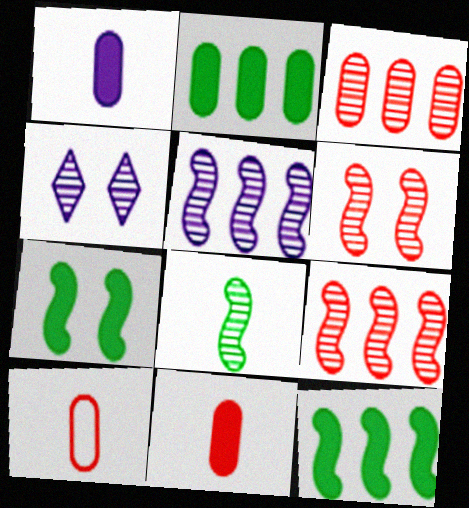[[3, 4, 8], 
[4, 10, 12], 
[5, 6, 8]]